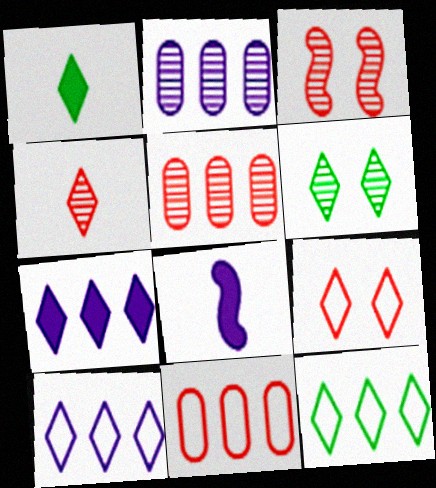[[1, 6, 12], 
[3, 4, 5], 
[6, 8, 11]]